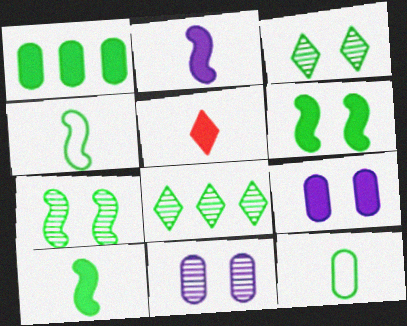[[1, 3, 4], 
[6, 8, 12]]